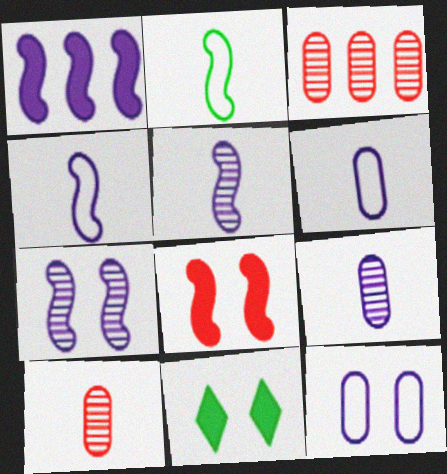[[1, 4, 7], 
[3, 4, 11]]